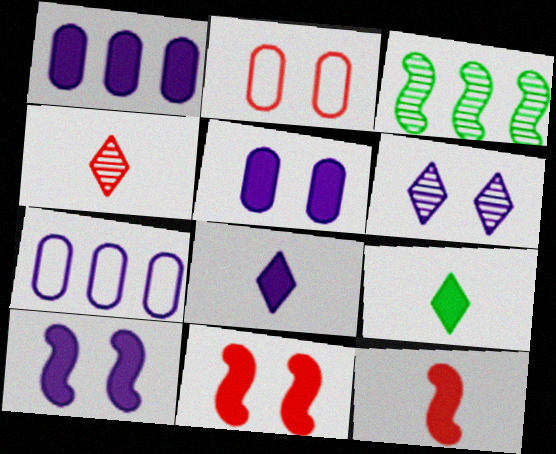[[1, 8, 10], 
[1, 9, 11], 
[2, 3, 8]]